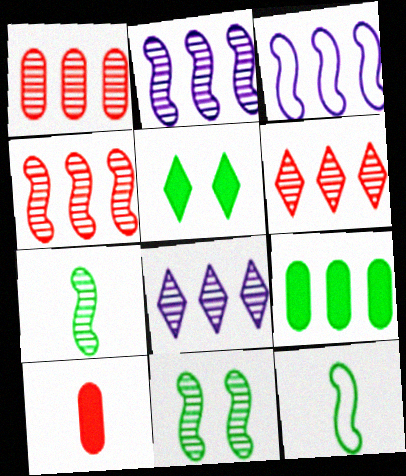[[1, 4, 6], 
[3, 6, 9]]